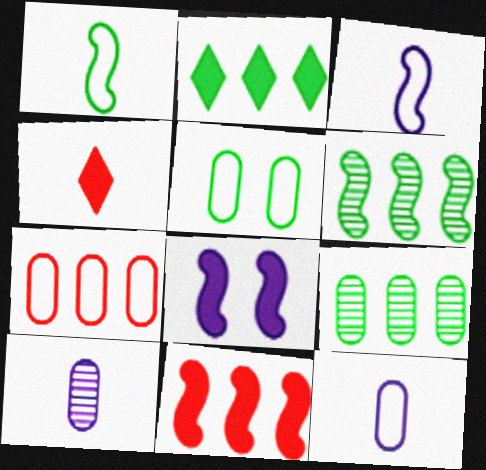[[1, 4, 10], 
[5, 7, 12]]